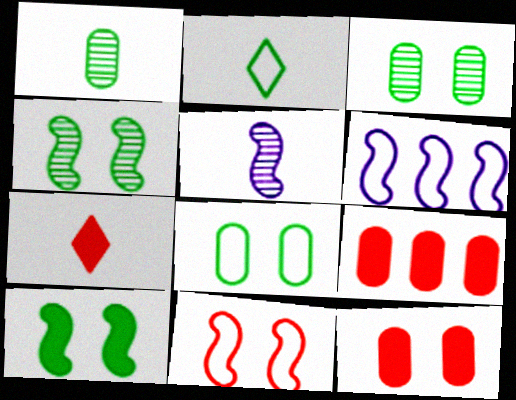[[3, 6, 7]]